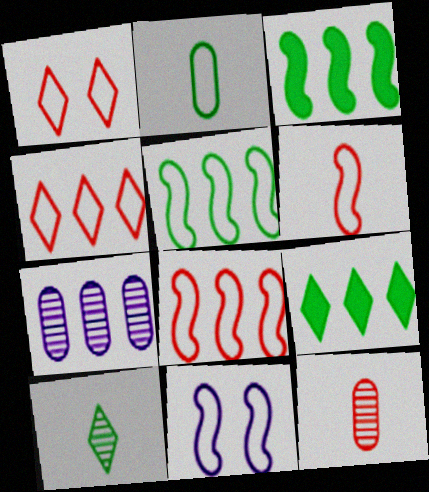[[2, 4, 11], 
[3, 4, 7], 
[5, 6, 11], 
[7, 8, 9], 
[9, 11, 12]]